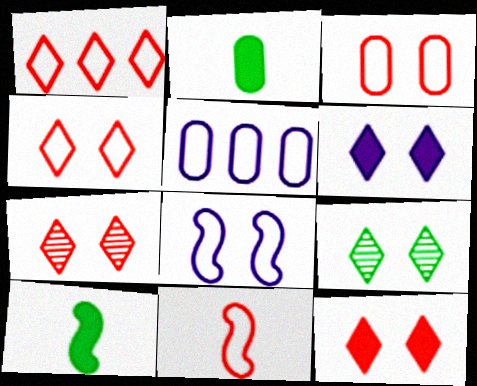[[1, 3, 11], 
[4, 6, 9], 
[4, 7, 12], 
[5, 7, 10]]